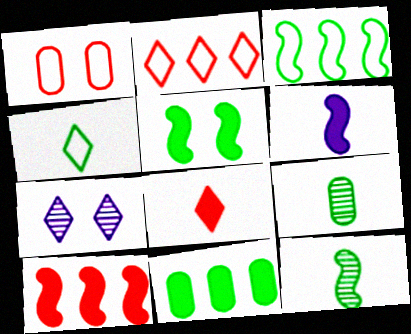[[1, 5, 7], 
[3, 5, 12], 
[5, 6, 10]]